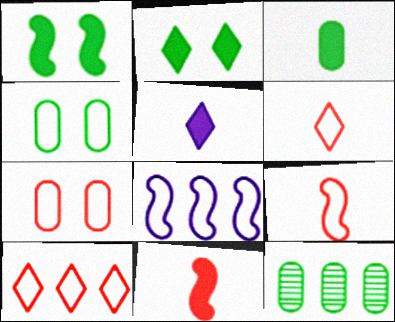[[3, 4, 12], 
[3, 5, 11], 
[4, 6, 8], 
[7, 9, 10]]